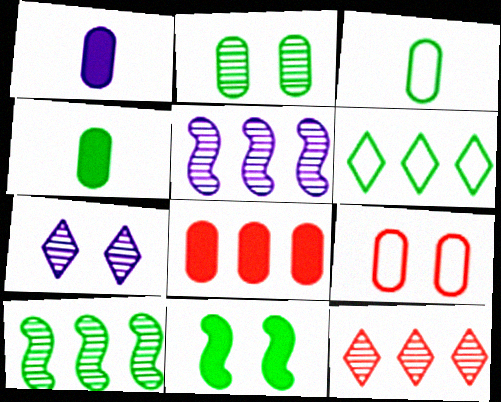[[5, 6, 8], 
[7, 9, 11]]